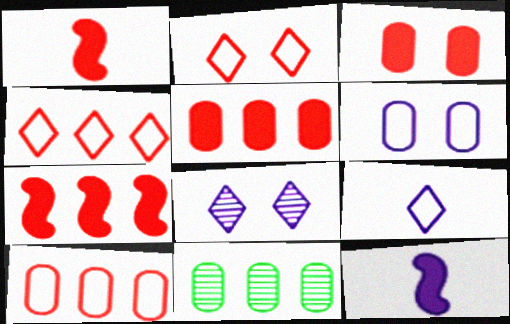[[2, 11, 12]]